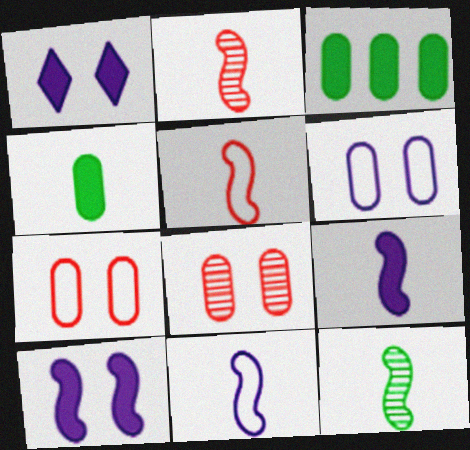[[5, 9, 12]]